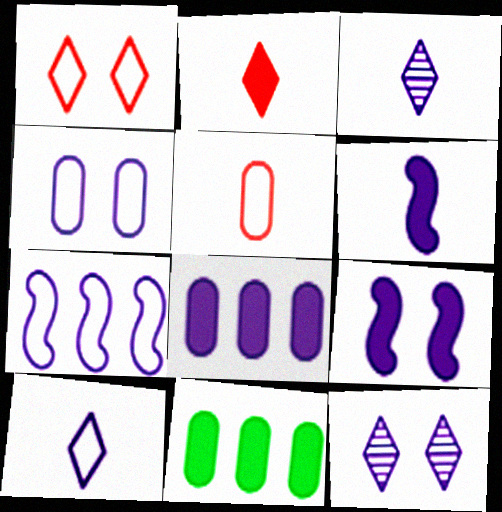[[2, 9, 11], 
[4, 7, 10], 
[4, 9, 12]]